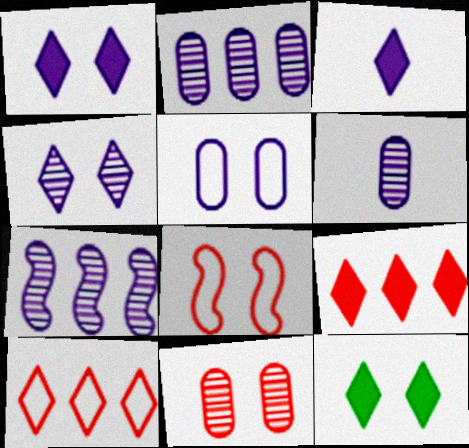[[3, 5, 7], 
[3, 9, 12], 
[4, 6, 7]]